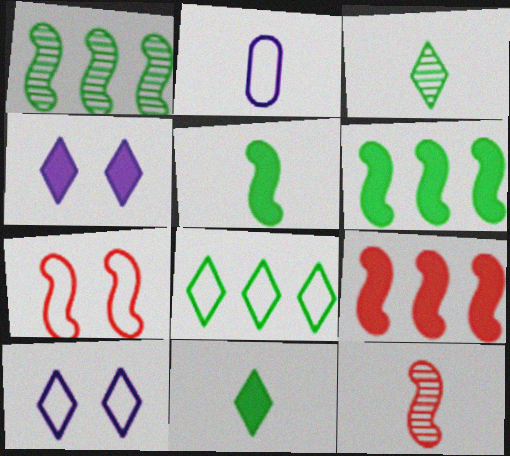[[2, 7, 8], 
[2, 11, 12], 
[7, 9, 12]]